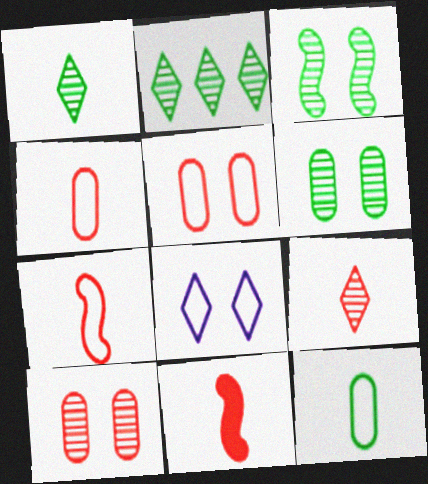[[4, 9, 11]]